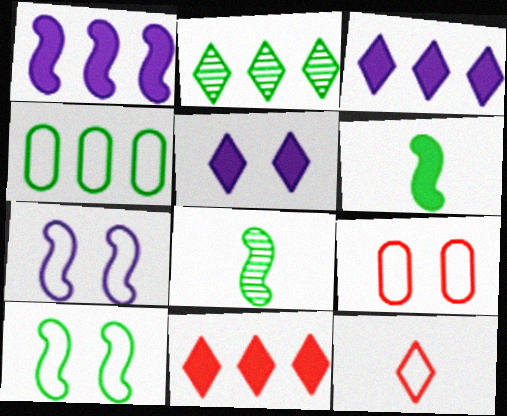[[2, 5, 12], 
[3, 8, 9], 
[4, 7, 12]]